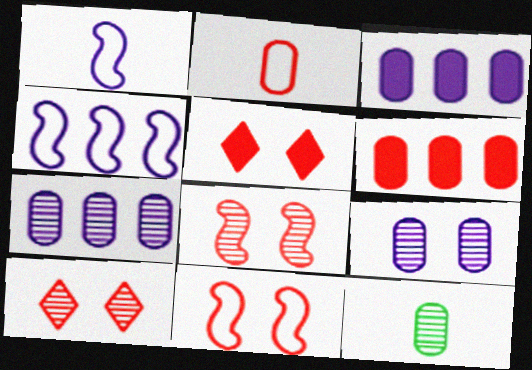[[4, 5, 12]]